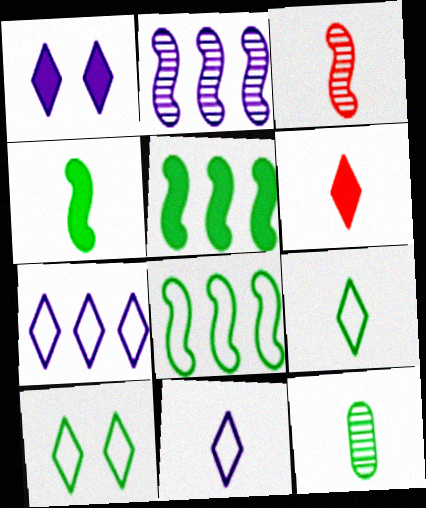[[4, 9, 12], 
[5, 10, 12]]